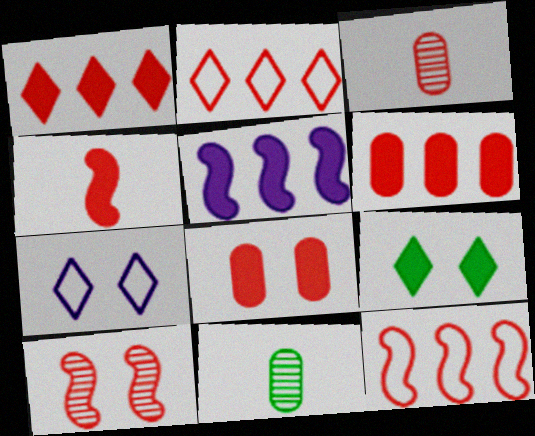[[1, 4, 8], 
[4, 10, 12]]